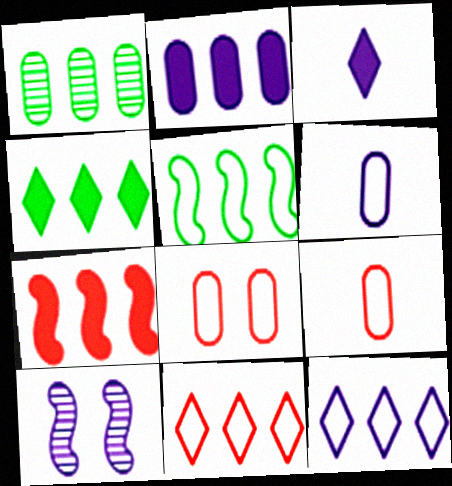[[1, 4, 5], 
[1, 7, 12], 
[2, 4, 7], 
[4, 9, 10]]